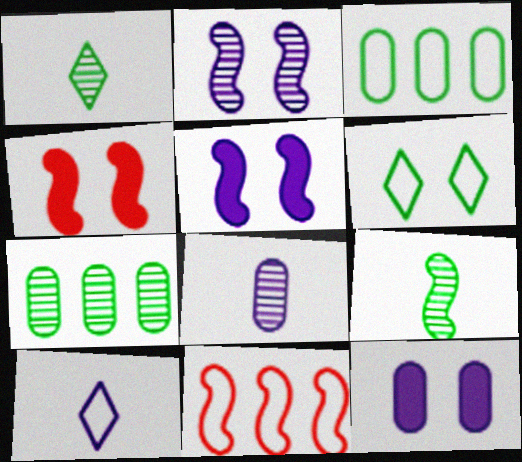[[1, 11, 12], 
[4, 7, 10], 
[5, 9, 11]]